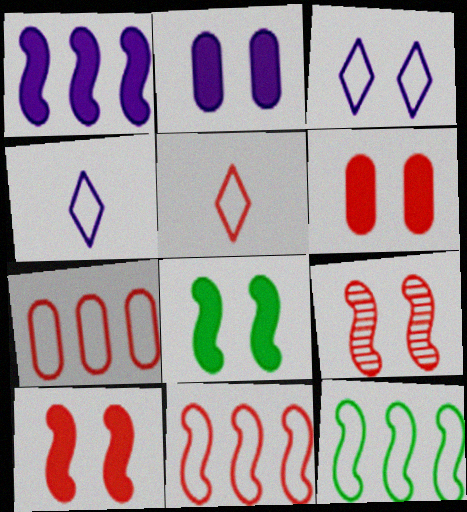[]